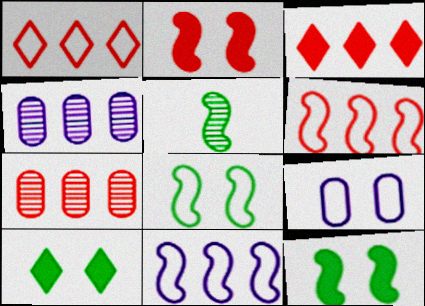[[2, 5, 11], 
[3, 5, 9], 
[3, 6, 7]]